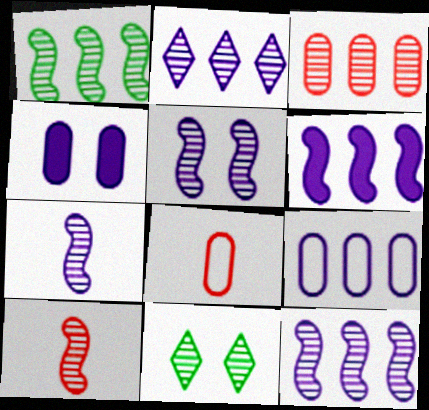[[1, 2, 3], 
[1, 5, 10], 
[2, 6, 9], 
[3, 7, 11], 
[5, 7, 12], 
[6, 8, 11]]